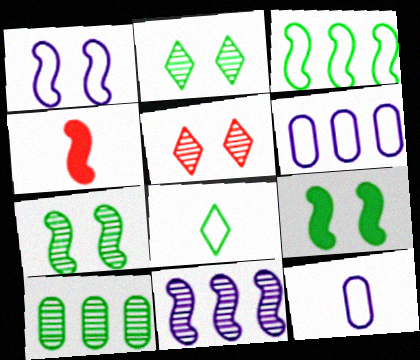[[2, 4, 6], 
[8, 9, 10]]